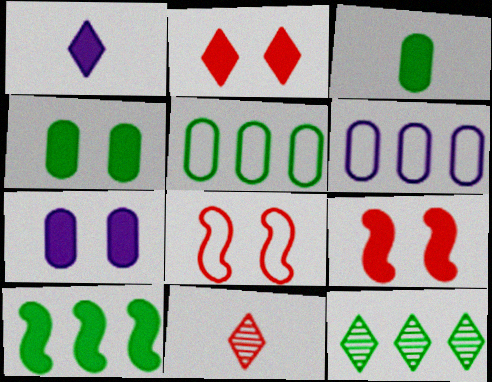[[5, 10, 12]]